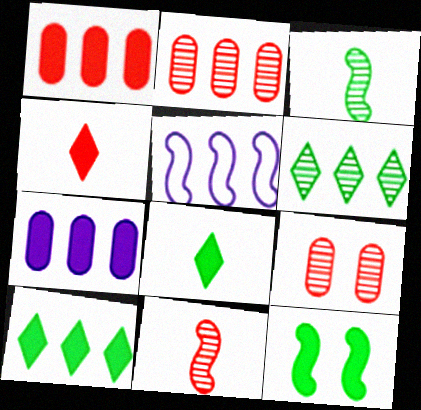[[1, 5, 6], 
[2, 5, 10], 
[4, 7, 12], 
[5, 8, 9], 
[5, 11, 12]]